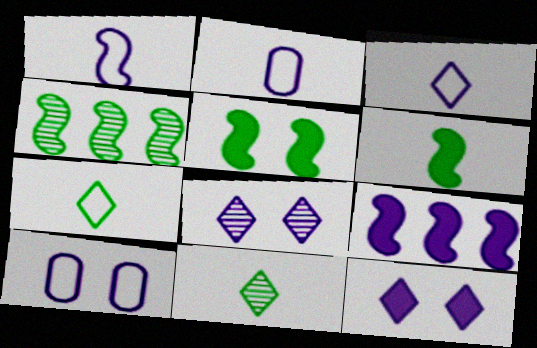[[1, 2, 3], 
[2, 8, 9]]